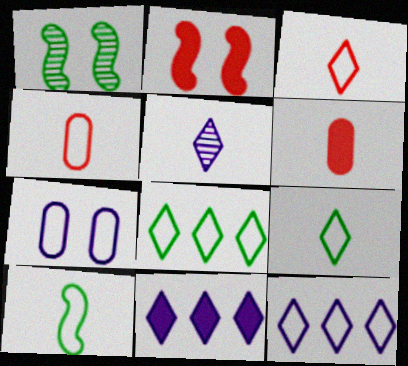[[1, 4, 11], 
[1, 6, 12], 
[5, 6, 10]]